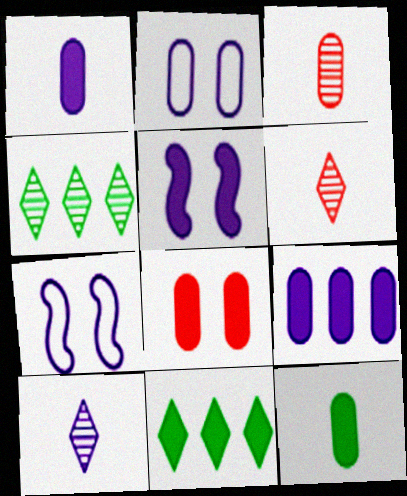[[3, 7, 11], 
[7, 9, 10], 
[8, 9, 12]]